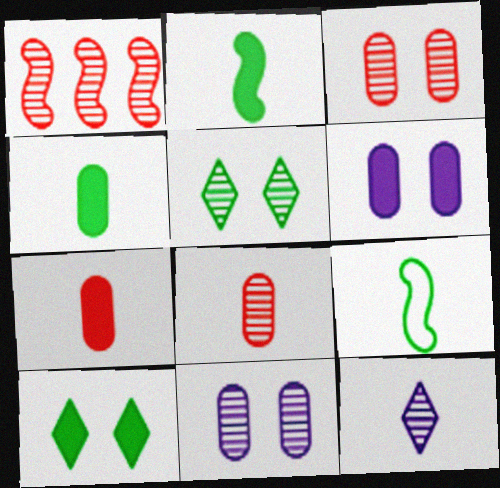[[7, 9, 12]]